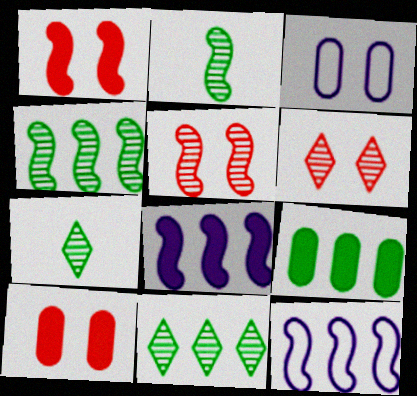[[1, 2, 12], 
[7, 10, 12]]